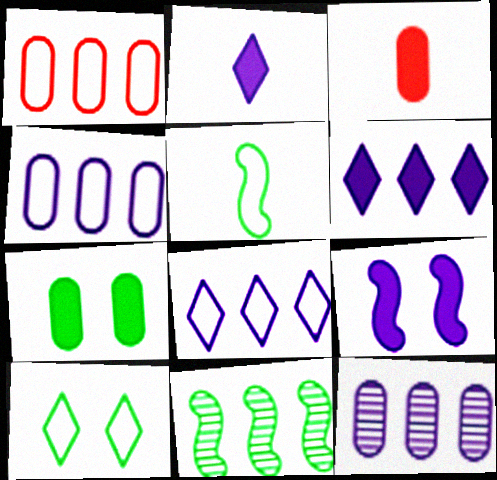[[1, 6, 11]]